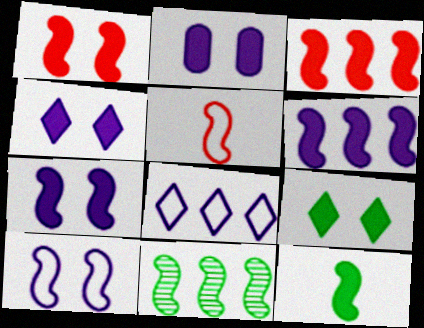[[1, 2, 9], 
[1, 6, 12], 
[2, 4, 7], 
[3, 7, 12], 
[5, 7, 11]]